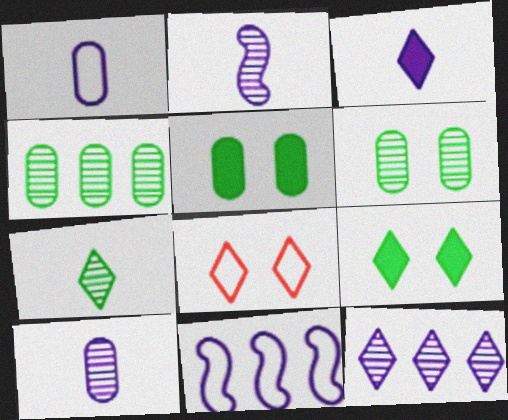[[1, 2, 3]]